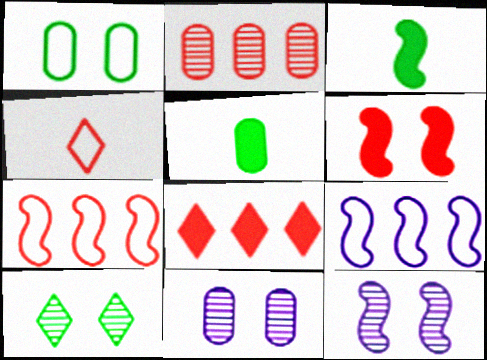[[1, 4, 9], 
[2, 4, 6], 
[2, 7, 8], 
[3, 7, 12]]